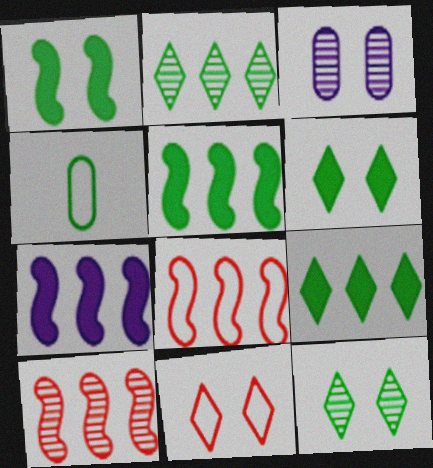[[1, 2, 4], 
[1, 3, 11], 
[4, 5, 12]]